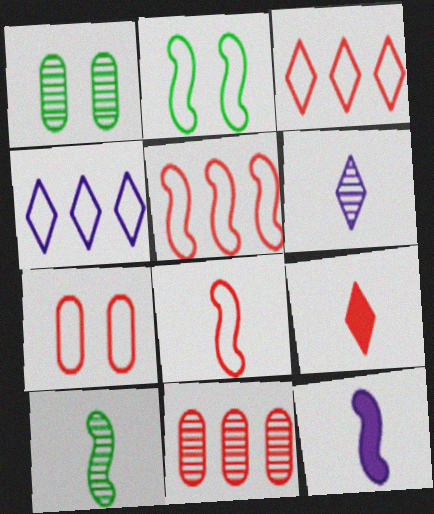[[1, 3, 12], 
[3, 7, 8], 
[8, 10, 12]]